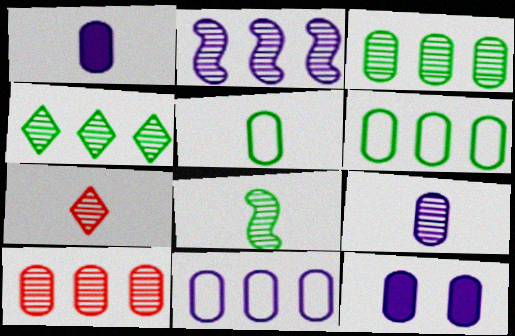[[2, 4, 10], 
[5, 10, 12], 
[7, 8, 9], 
[9, 11, 12]]